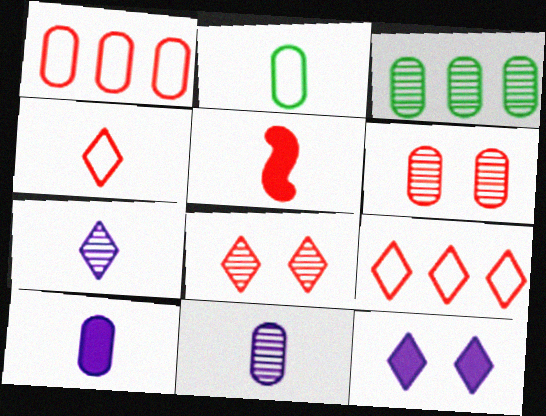[[1, 5, 8], 
[2, 5, 7], 
[3, 6, 11], 
[5, 6, 9]]